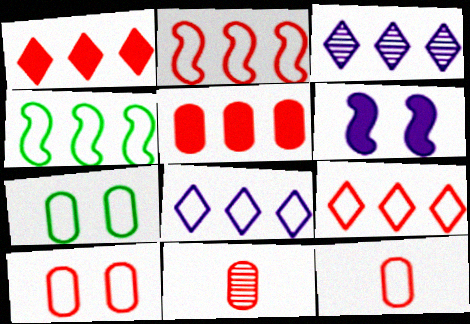[[3, 4, 5], 
[5, 10, 11]]